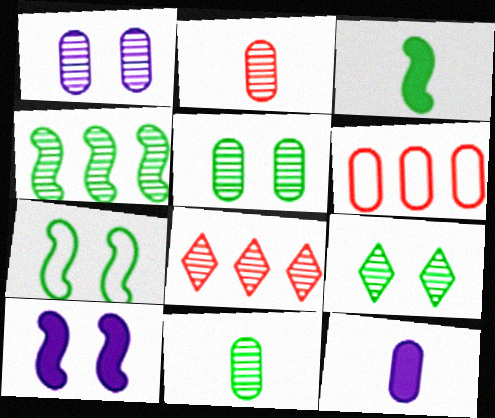[[3, 4, 7], 
[4, 9, 11], 
[5, 6, 12], 
[7, 8, 12]]